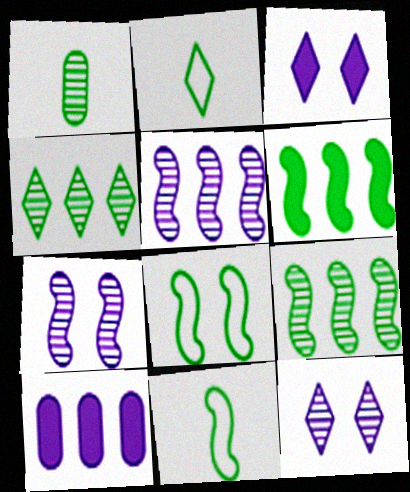[]